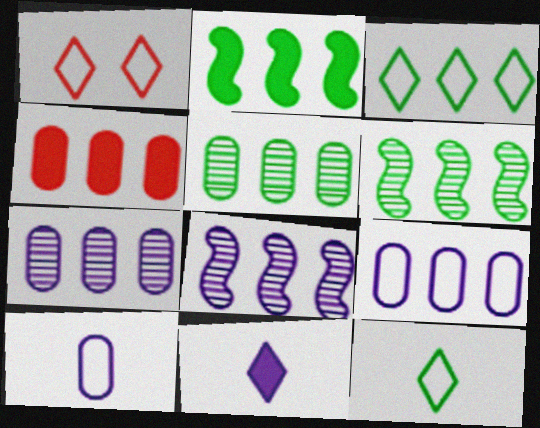[[2, 3, 5], 
[3, 4, 8], 
[4, 5, 9]]